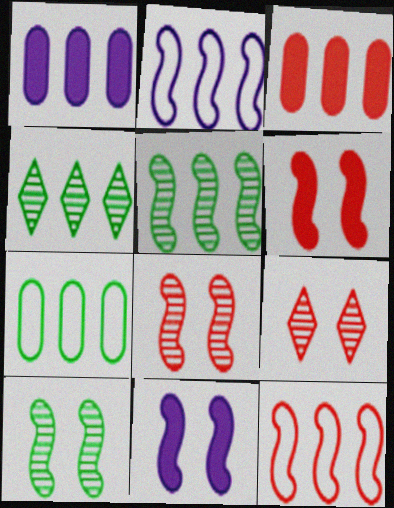[[1, 4, 12], 
[2, 3, 4]]